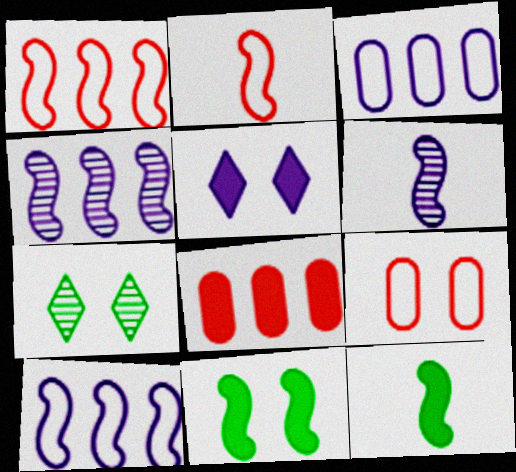[[1, 6, 11], 
[2, 4, 11], 
[2, 6, 12], 
[3, 5, 6], 
[5, 8, 12]]